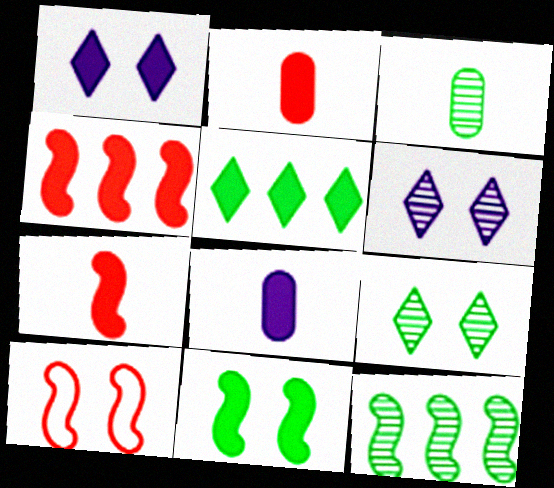[[3, 9, 12]]